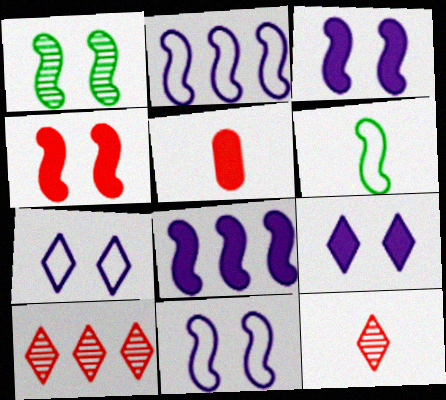[[1, 4, 11]]